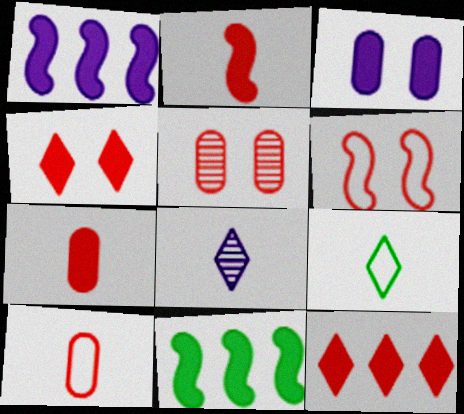[[1, 5, 9], 
[4, 5, 6]]